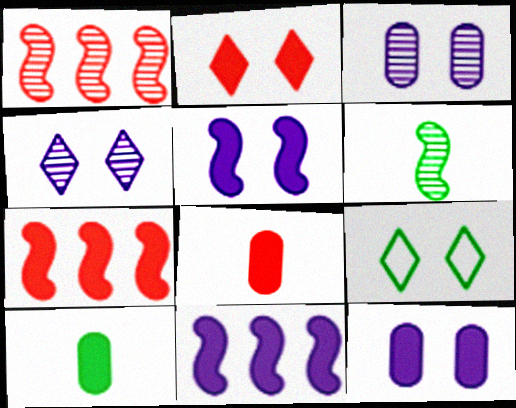[[2, 4, 9], 
[2, 7, 8], 
[2, 10, 11]]